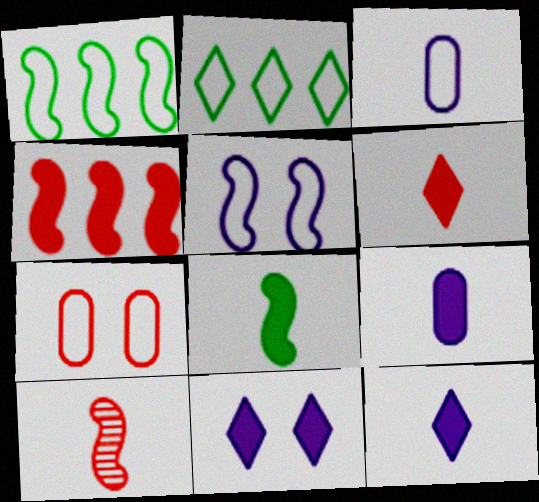[[6, 8, 9]]